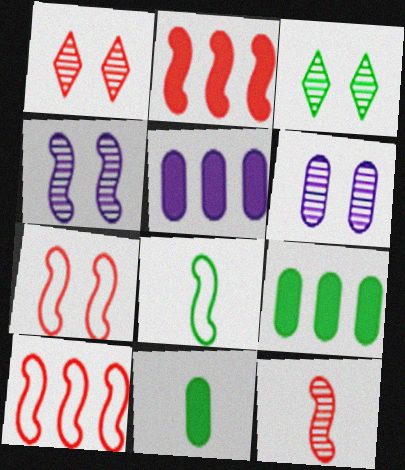[[1, 5, 8], 
[2, 4, 8], 
[2, 7, 12], 
[3, 8, 9]]